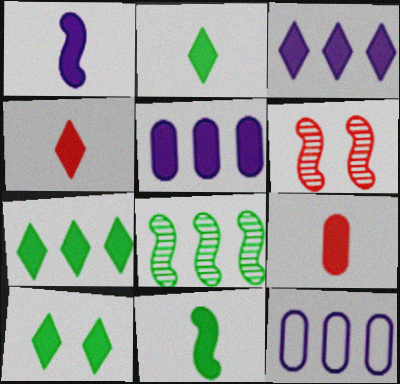[[1, 2, 9], 
[2, 6, 12], 
[2, 7, 10], 
[3, 4, 10]]